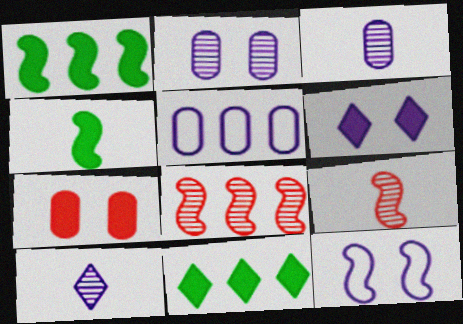[[1, 9, 12], 
[2, 6, 12], 
[4, 8, 12], 
[5, 8, 11]]